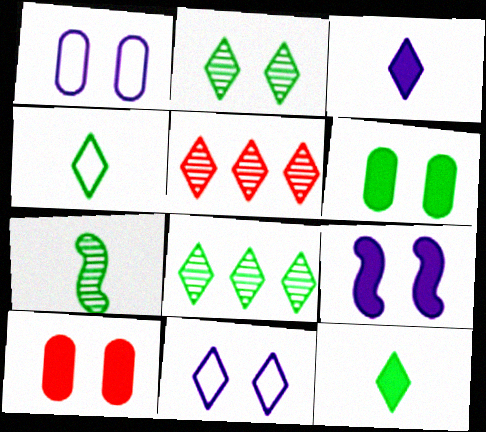[[5, 11, 12]]